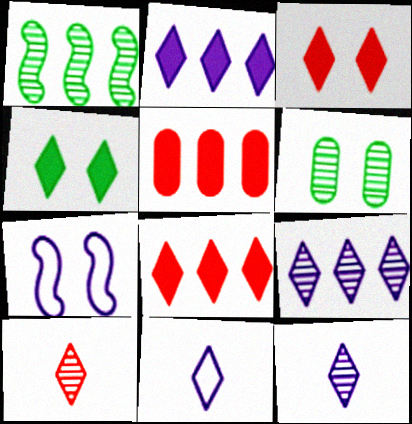[[3, 6, 7]]